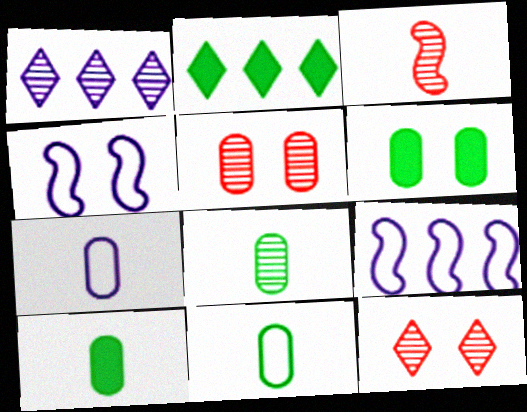[[4, 6, 12], 
[8, 10, 11], 
[9, 10, 12]]